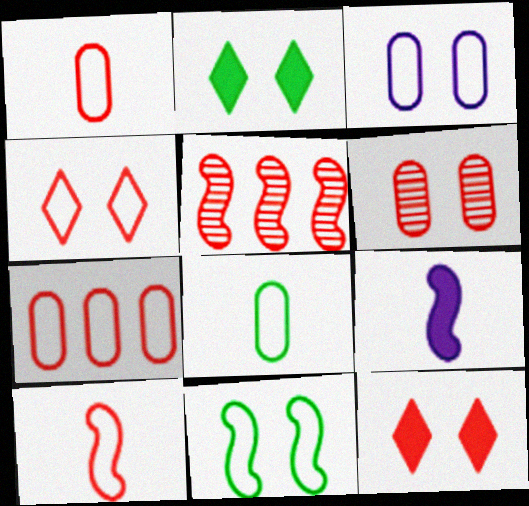[[1, 5, 12], 
[3, 4, 11], 
[3, 7, 8], 
[4, 7, 10], 
[5, 9, 11]]